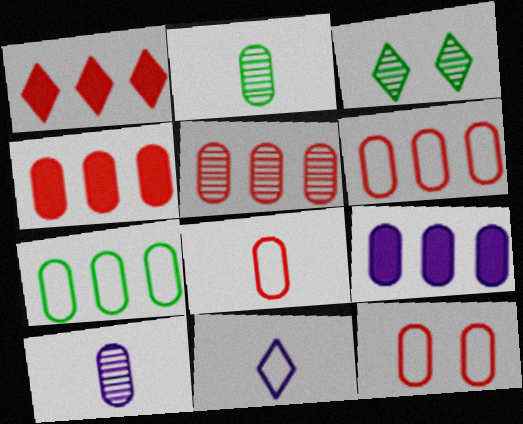[[1, 3, 11], 
[2, 9, 12], 
[4, 5, 6], 
[5, 7, 9], 
[6, 8, 12]]